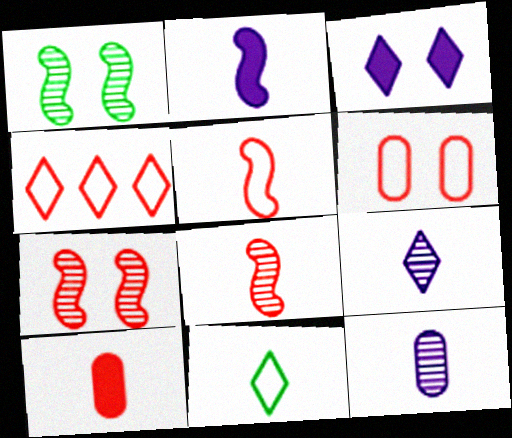[[1, 3, 6], 
[4, 5, 6], 
[4, 7, 10]]